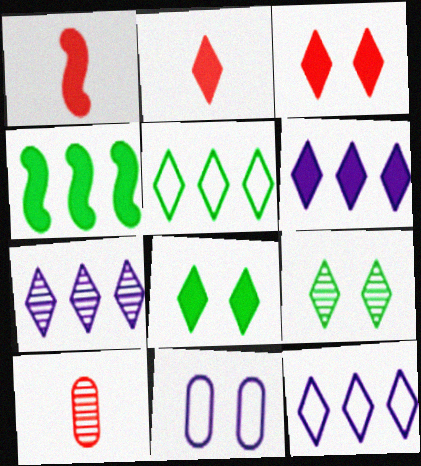[[2, 6, 8], 
[2, 9, 12], 
[6, 7, 12]]